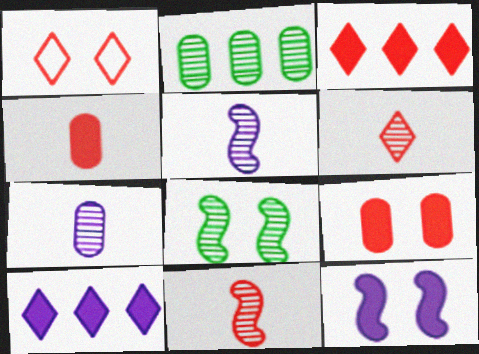[[1, 3, 6]]